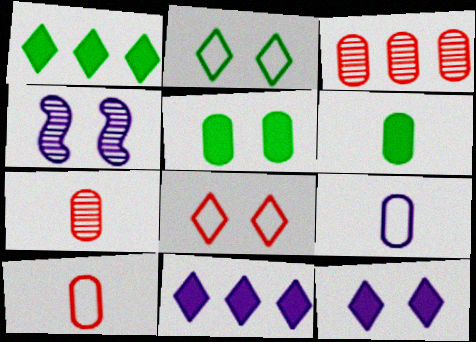[[1, 4, 10], 
[3, 5, 9], 
[4, 5, 8], 
[4, 9, 11], 
[6, 7, 9]]